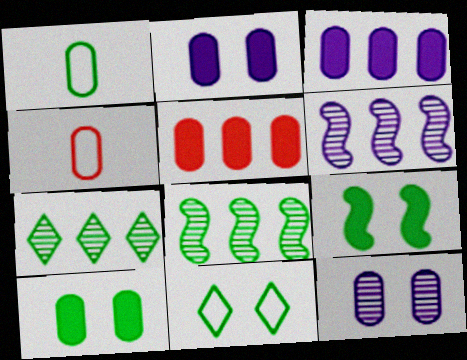[[1, 5, 12], 
[1, 7, 9]]